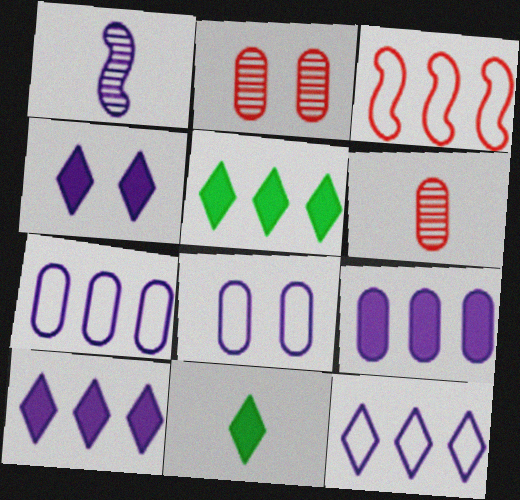[[1, 4, 7], 
[1, 8, 10]]